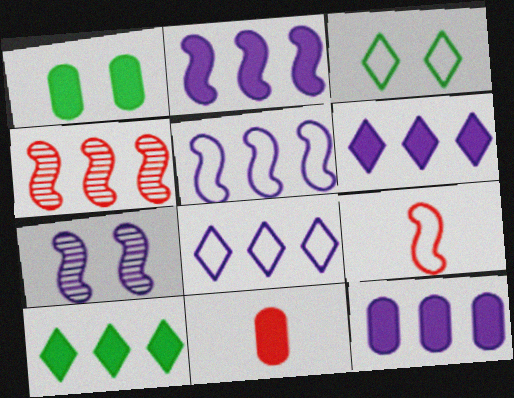[[1, 11, 12], 
[2, 6, 12]]